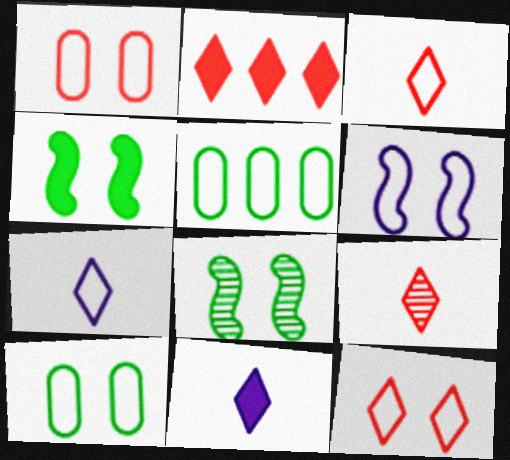[[2, 9, 12], 
[3, 5, 6], 
[6, 10, 12]]